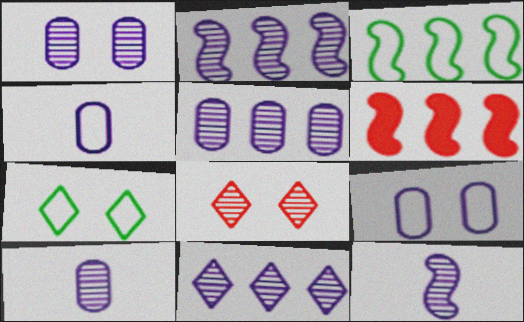[[1, 5, 10], 
[1, 11, 12], 
[2, 3, 6], 
[2, 5, 11], 
[6, 7, 10]]